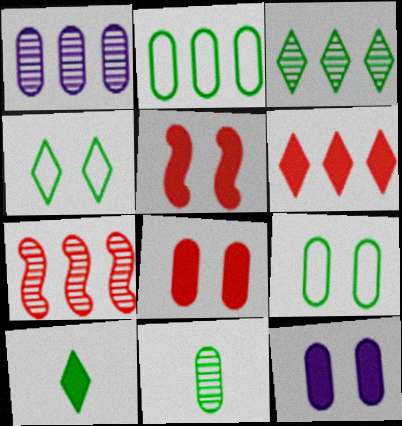[[1, 3, 7], 
[3, 4, 10]]